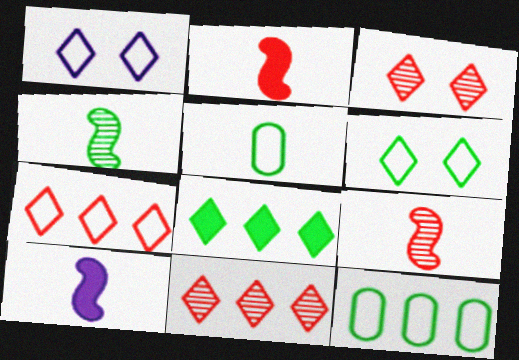[[3, 10, 12]]